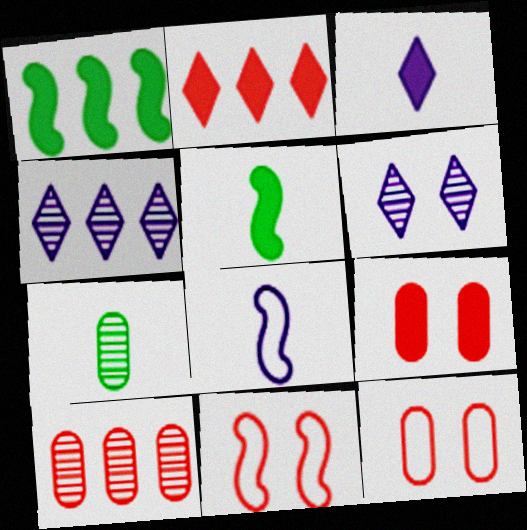[[1, 3, 9], 
[4, 5, 12]]